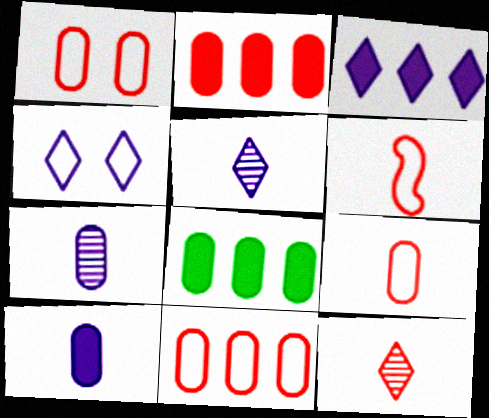[[1, 7, 8], 
[1, 9, 11], 
[3, 4, 5]]